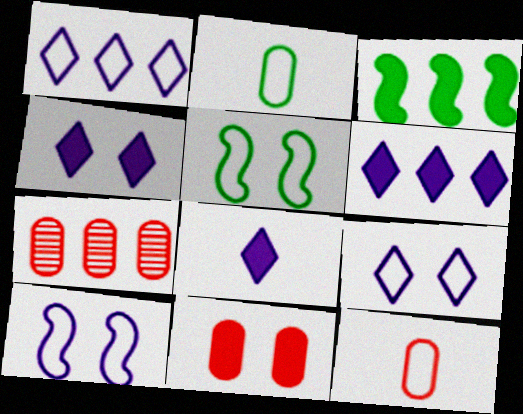[[1, 3, 7], 
[1, 5, 12], 
[3, 8, 11], 
[4, 6, 8], 
[5, 7, 8], 
[7, 11, 12]]